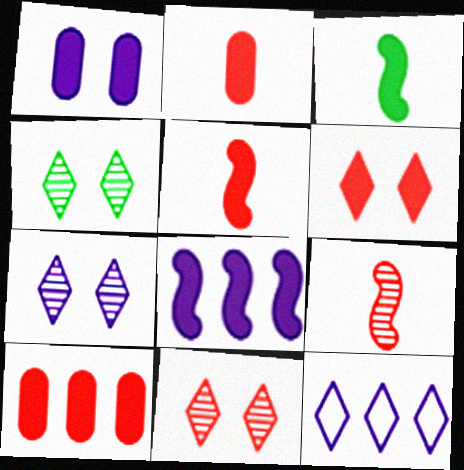[[4, 7, 11], 
[5, 6, 10]]